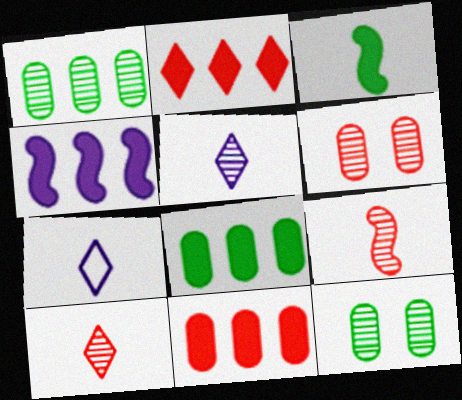[[2, 4, 8]]